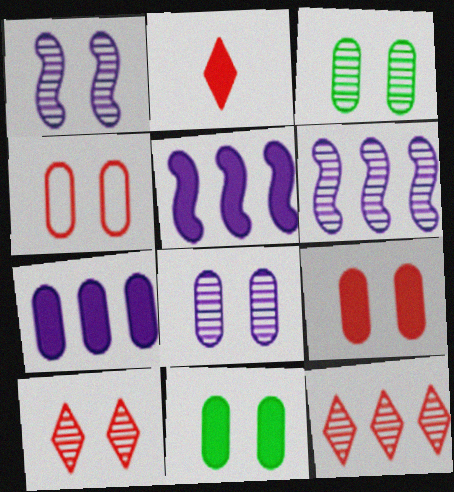[[1, 3, 10], 
[2, 5, 11], 
[4, 8, 11]]